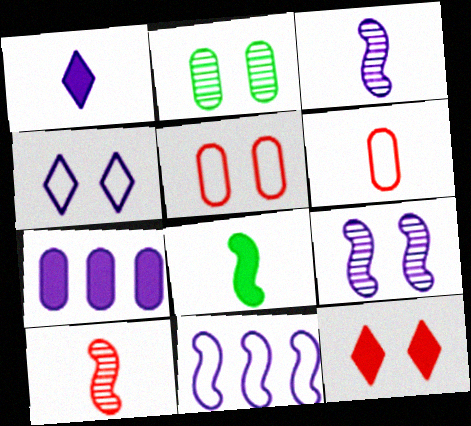[[2, 6, 7], 
[3, 4, 7], 
[7, 8, 12]]